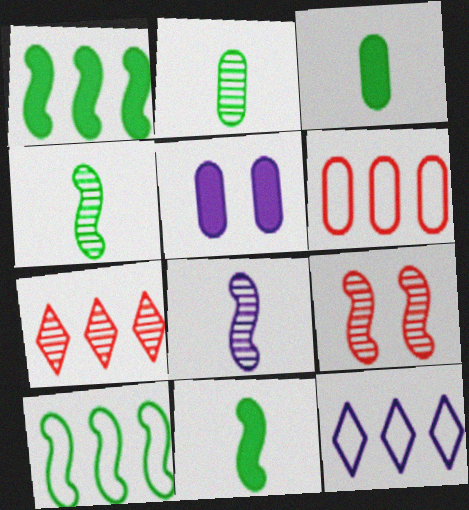[[2, 5, 6], 
[3, 9, 12], 
[5, 8, 12], 
[6, 10, 12]]